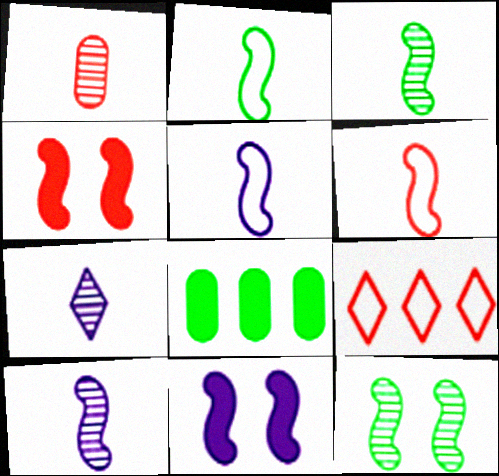[[1, 3, 7], 
[1, 4, 9], 
[2, 5, 6]]